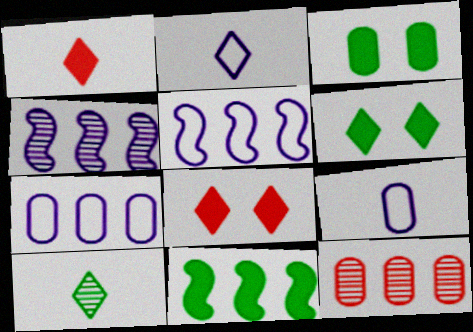[[1, 2, 10], 
[3, 9, 12]]